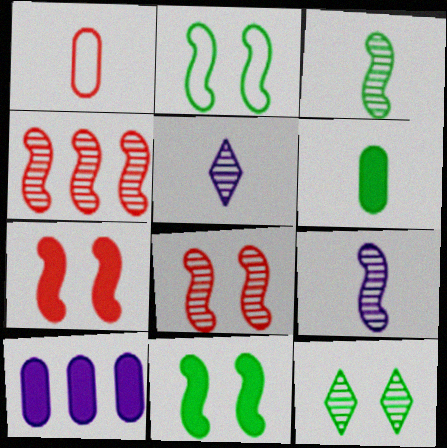[]